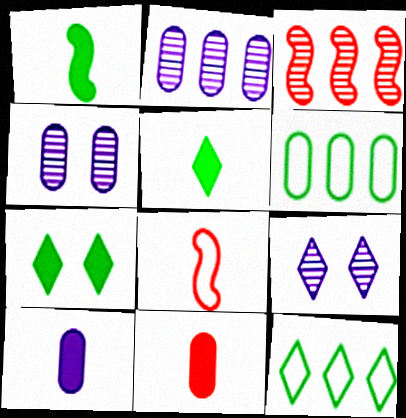[[2, 7, 8], 
[4, 6, 11]]